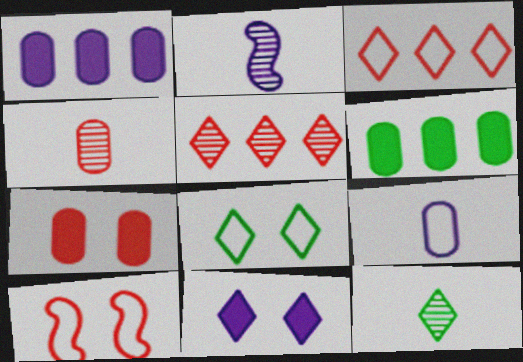[[1, 10, 12], 
[2, 4, 12], 
[3, 11, 12]]